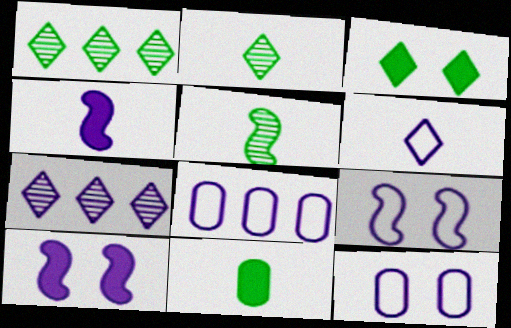[[4, 7, 12], 
[6, 8, 9]]